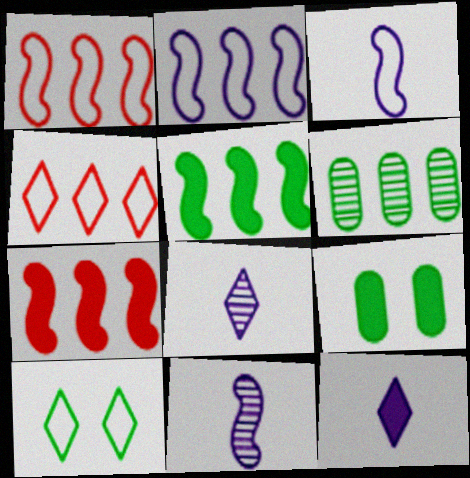[[1, 8, 9], 
[4, 9, 11], 
[7, 9, 12]]